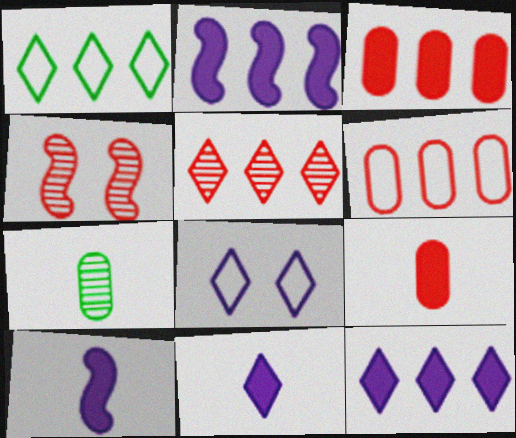[[1, 5, 12]]